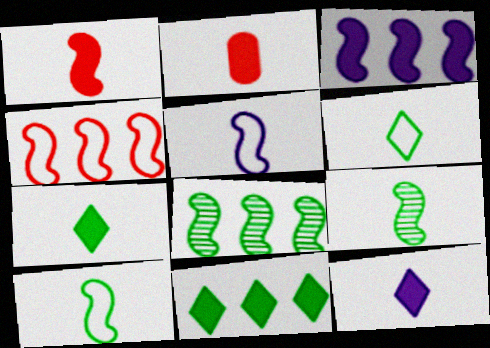[[1, 5, 9], 
[3, 4, 8]]